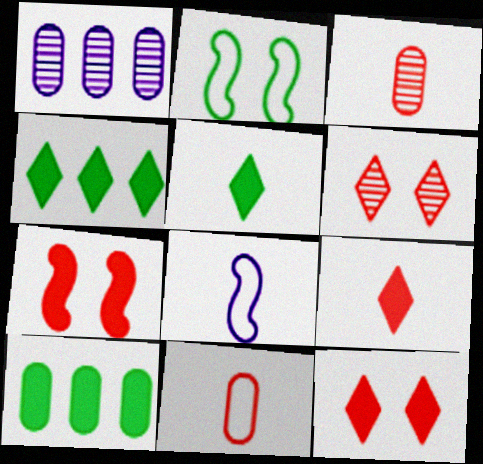[[1, 2, 9], 
[3, 5, 8], 
[6, 8, 10]]